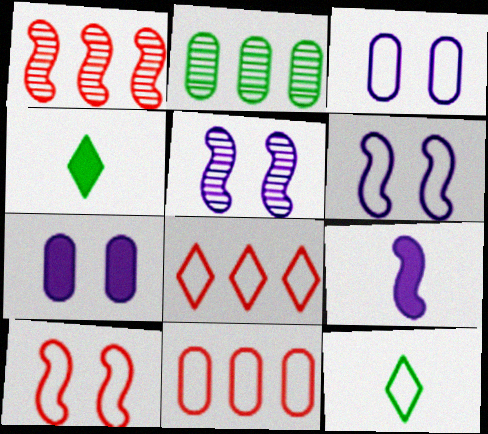[[1, 3, 4], 
[1, 7, 12], 
[4, 5, 11], 
[6, 11, 12]]